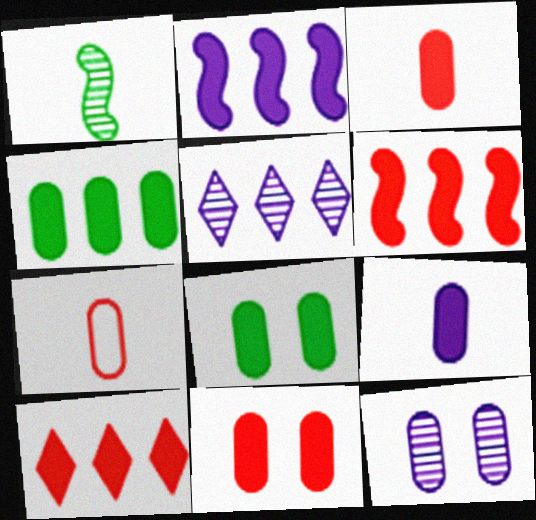[[2, 4, 10], 
[4, 7, 12], 
[4, 9, 11]]